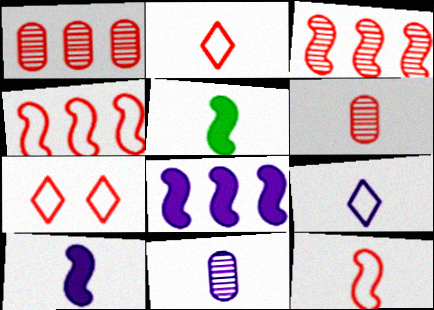[[2, 5, 11], 
[5, 6, 9], 
[9, 10, 11]]